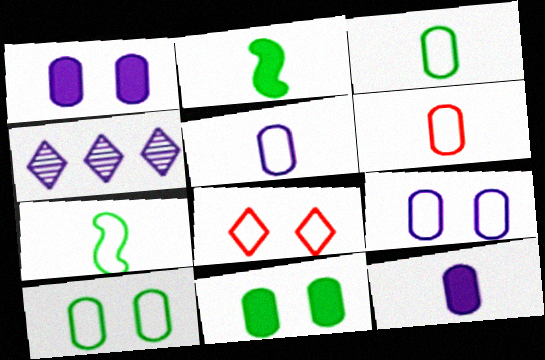[[3, 5, 6]]